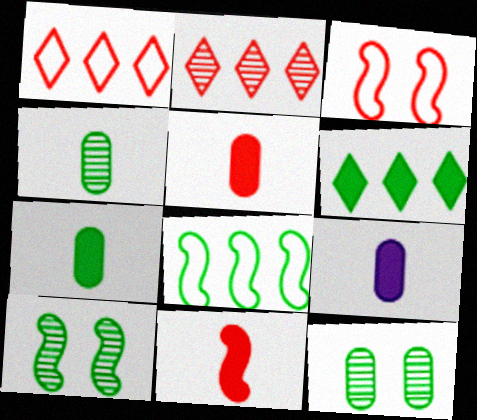[[1, 9, 10], 
[2, 3, 5], 
[5, 7, 9]]